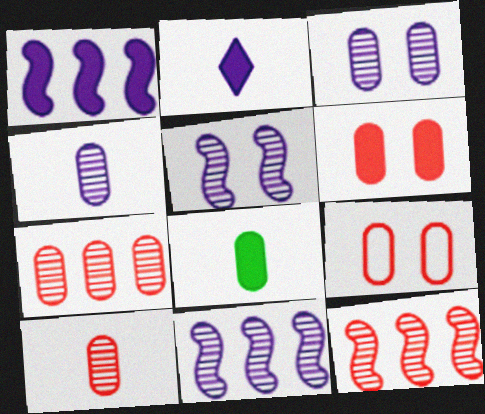[]